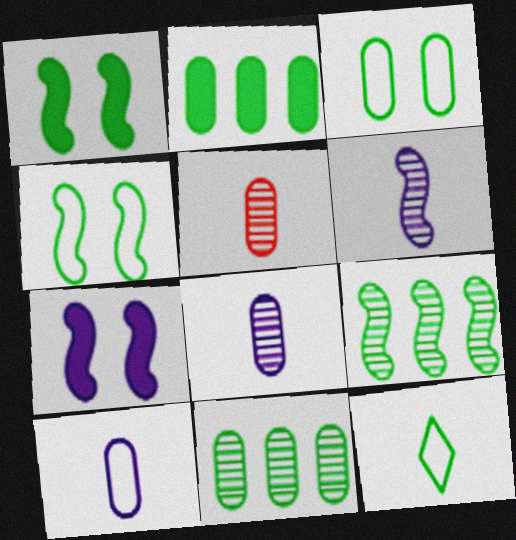[[1, 11, 12]]